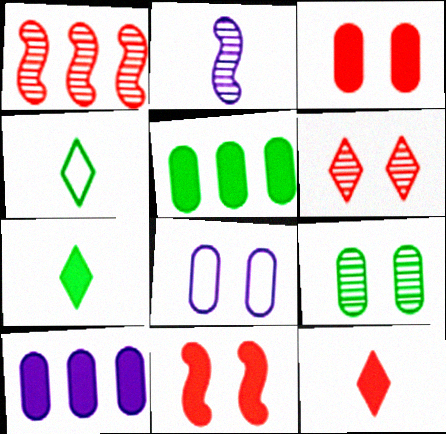[[1, 7, 8], 
[3, 8, 9], 
[7, 10, 11]]